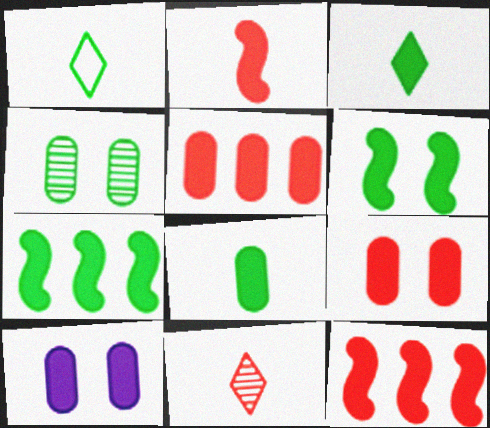[[1, 4, 7], 
[3, 10, 12], 
[5, 8, 10]]